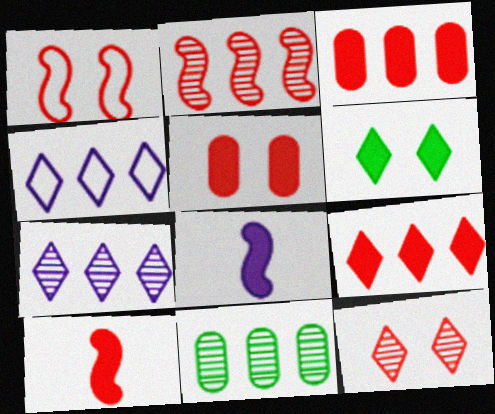[[1, 2, 10], 
[1, 5, 12], 
[2, 7, 11], 
[3, 6, 8], 
[5, 9, 10]]